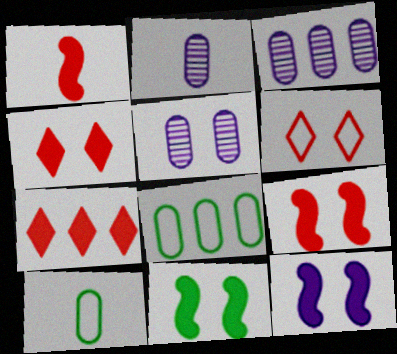[[2, 3, 5], 
[5, 6, 11], 
[9, 11, 12]]